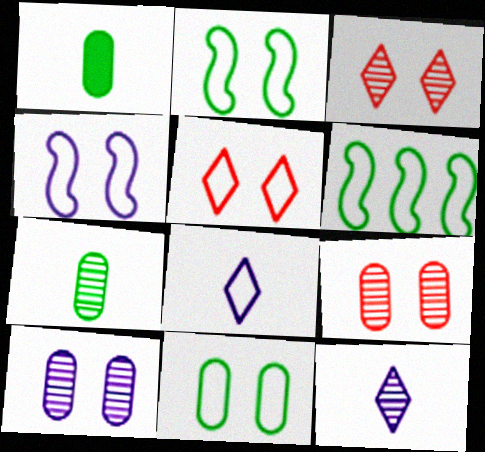[[4, 5, 11]]